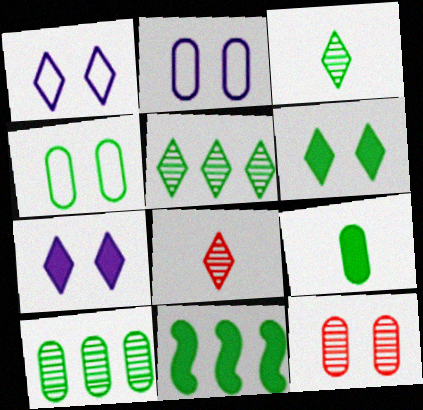[[2, 8, 11], 
[3, 4, 11], 
[4, 9, 10], 
[6, 9, 11]]